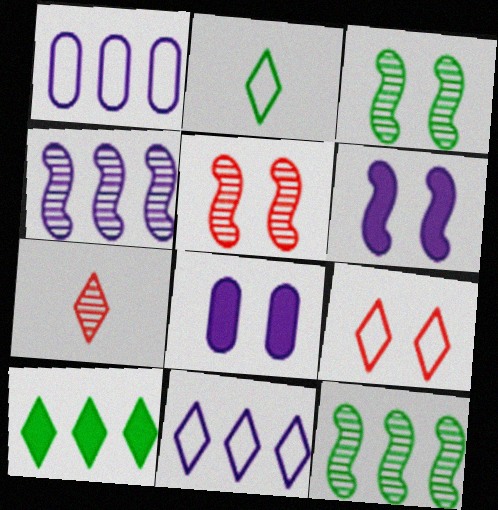[[2, 9, 11], 
[3, 8, 9]]